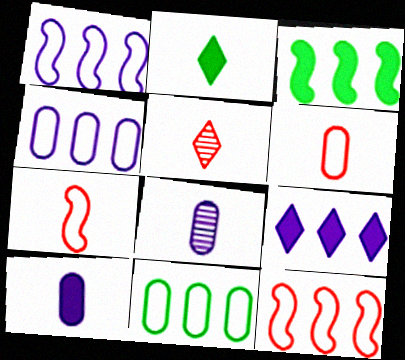[[2, 7, 8]]